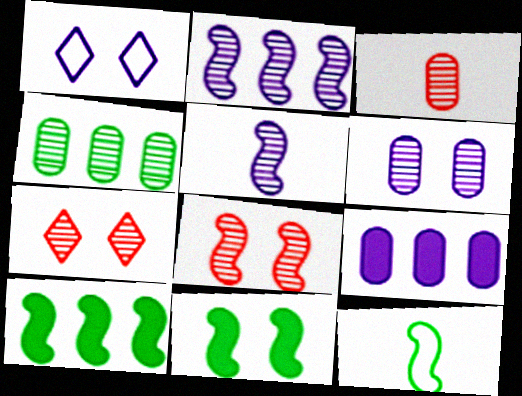[[1, 3, 10], 
[1, 5, 9], 
[3, 4, 6], 
[4, 5, 7], 
[7, 9, 12]]